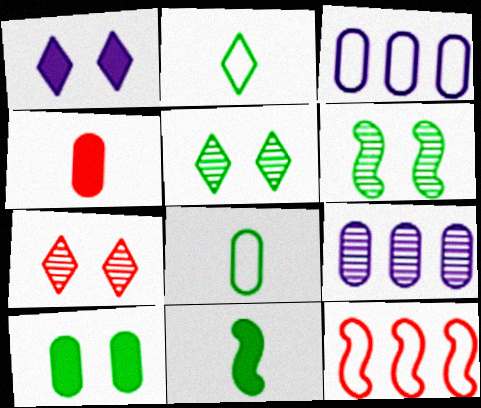[[3, 7, 11], 
[4, 7, 12]]